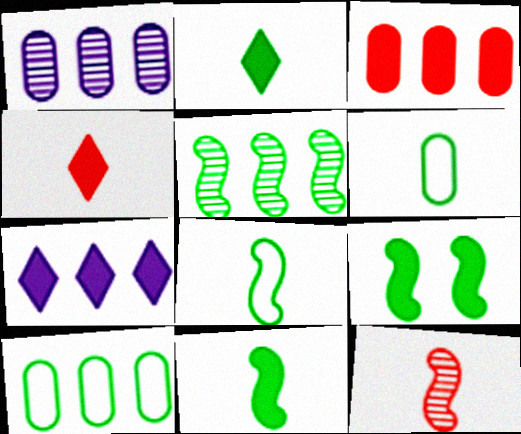[[1, 3, 10], 
[5, 8, 9]]